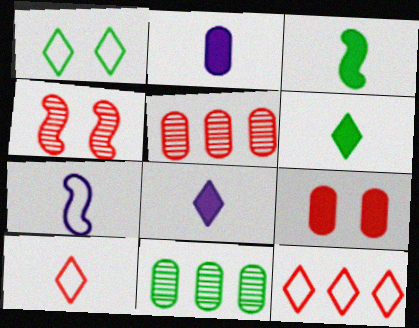[[1, 3, 11]]